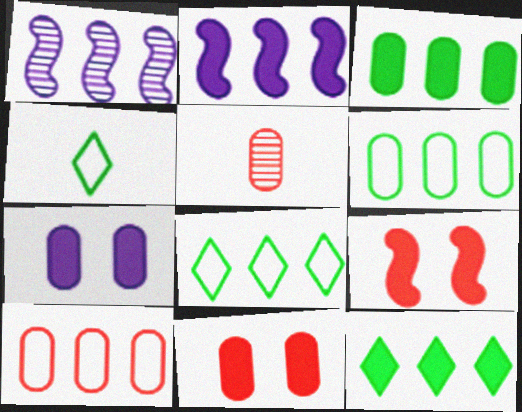[[1, 4, 11], 
[1, 10, 12], 
[5, 6, 7], 
[5, 10, 11]]